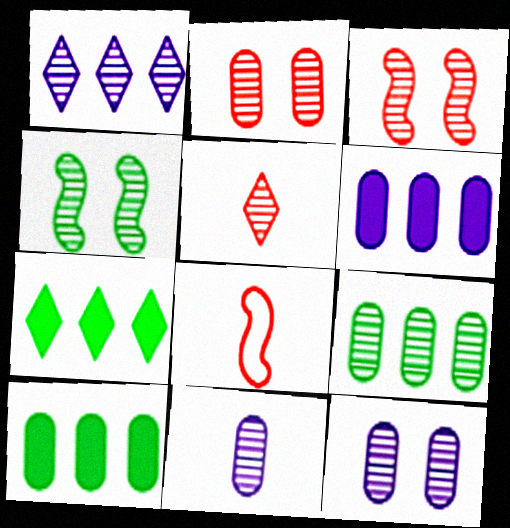[[2, 9, 11], 
[7, 8, 12]]